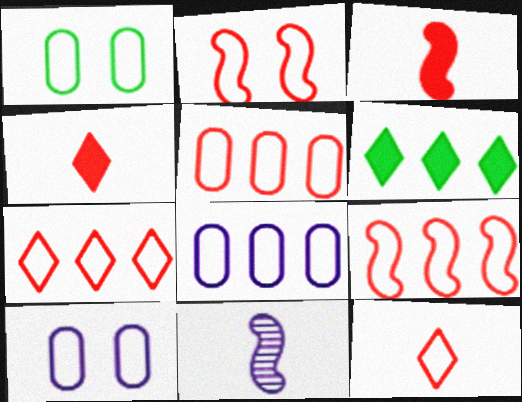[[2, 5, 12], 
[5, 7, 9]]